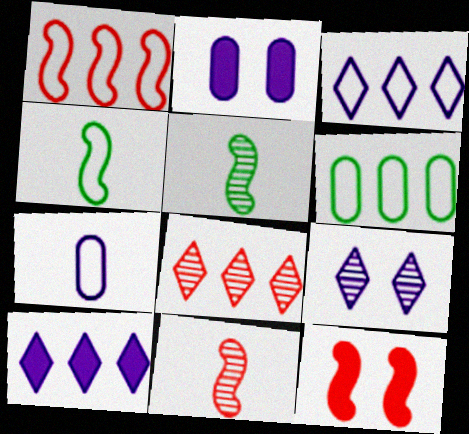[[1, 3, 6], 
[1, 11, 12], 
[2, 4, 8]]